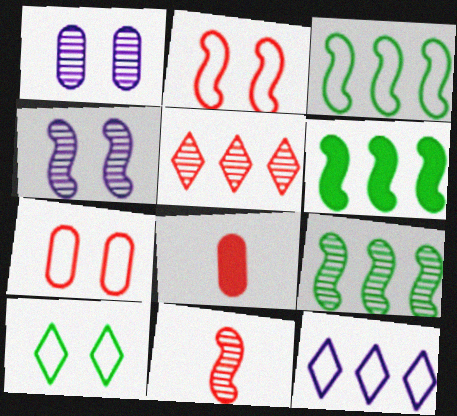[[2, 5, 8], 
[3, 6, 9], 
[4, 9, 11]]